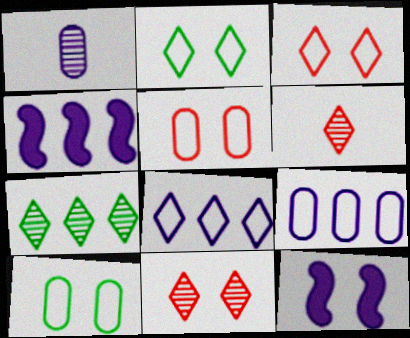[[1, 8, 12], 
[4, 6, 10], 
[10, 11, 12]]